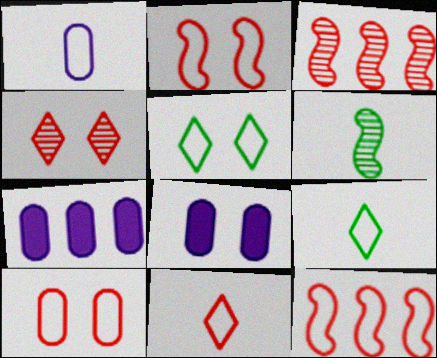[[1, 5, 12], 
[3, 8, 9], 
[10, 11, 12]]